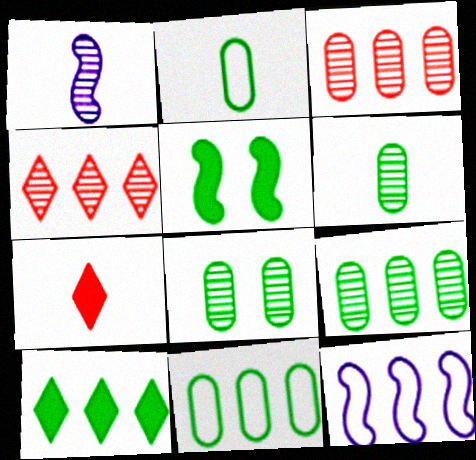[[1, 2, 7], 
[1, 4, 8], 
[3, 10, 12], 
[6, 8, 9], 
[7, 8, 12]]